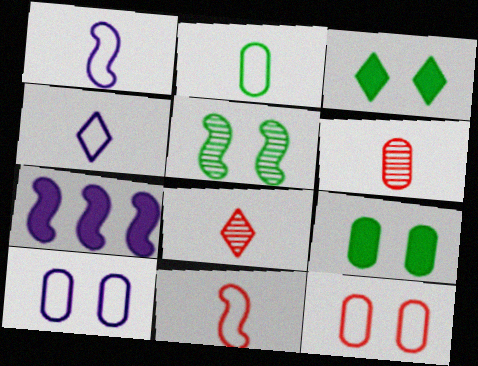[[2, 4, 11], 
[5, 7, 11]]